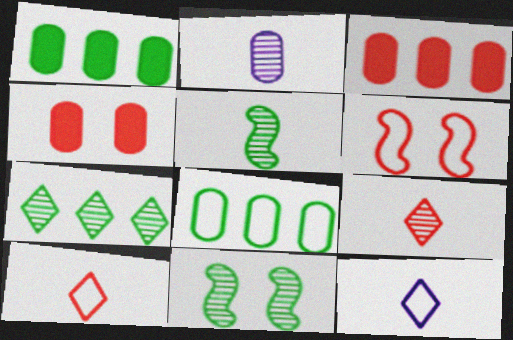[[2, 4, 8], 
[2, 5, 9], 
[3, 6, 9], 
[3, 11, 12], 
[6, 8, 12]]